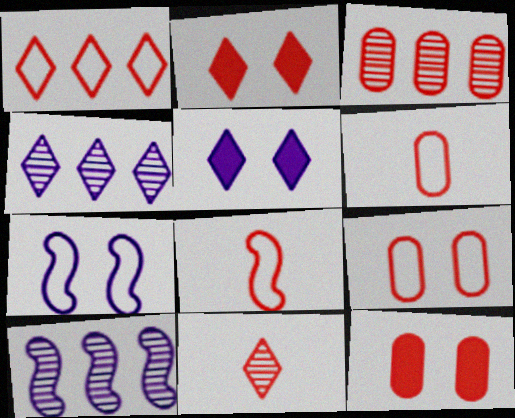[[1, 2, 11], 
[1, 8, 9], 
[2, 3, 8], 
[3, 6, 12]]